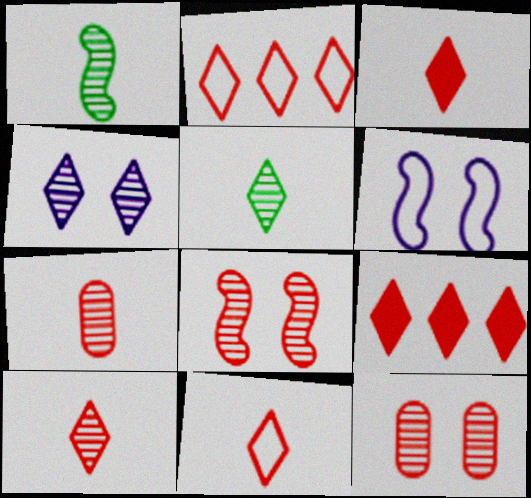[[3, 10, 11]]